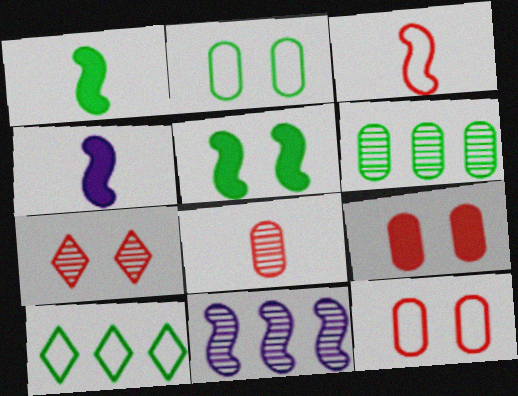[[3, 5, 11]]